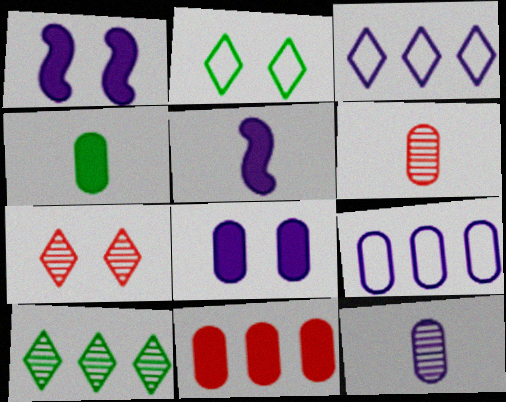[[1, 3, 12], 
[4, 8, 11], 
[8, 9, 12]]